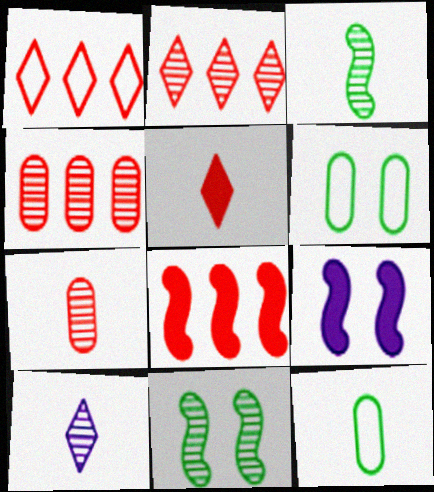[[1, 4, 8], 
[2, 9, 12], 
[3, 7, 10], 
[4, 10, 11], 
[6, 8, 10]]